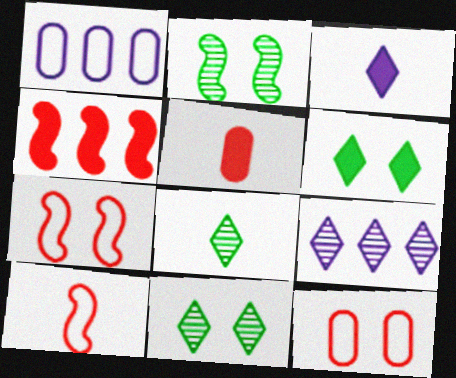[]